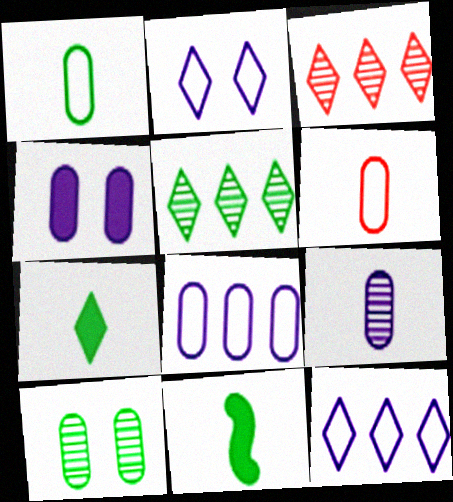[[2, 3, 7], 
[4, 8, 9]]